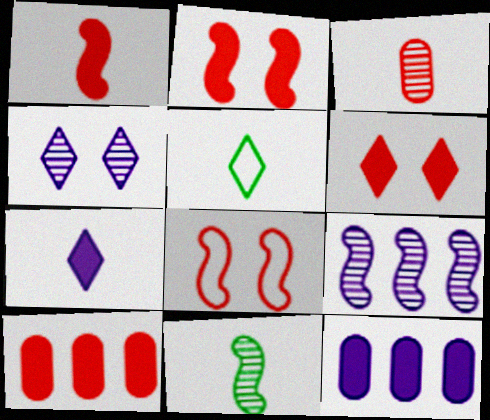[[1, 6, 10]]